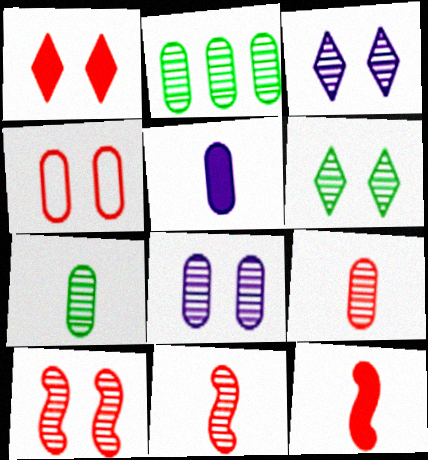[[1, 4, 10], 
[2, 3, 11], 
[2, 4, 5], 
[2, 8, 9], 
[6, 8, 10]]